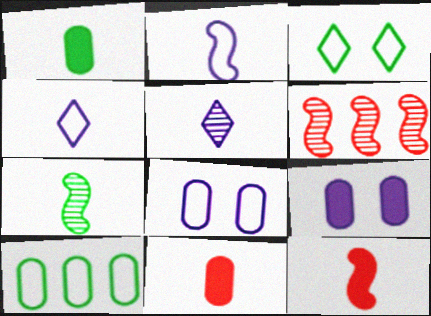[[2, 7, 12], 
[4, 7, 11]]